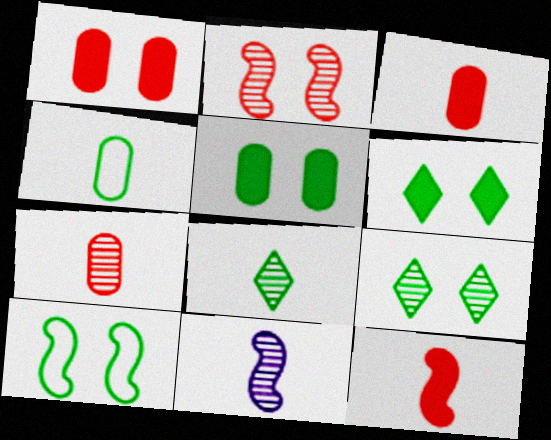[[5, 9, 10], 
[7, 8, 11]]